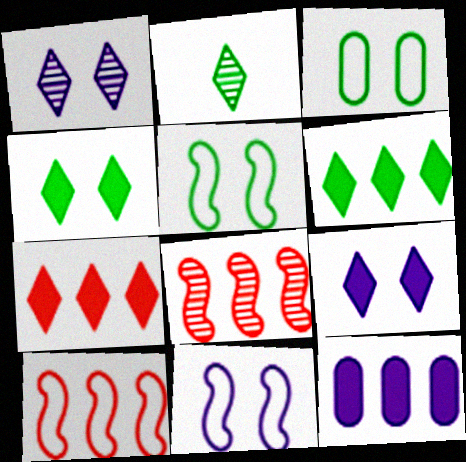[]